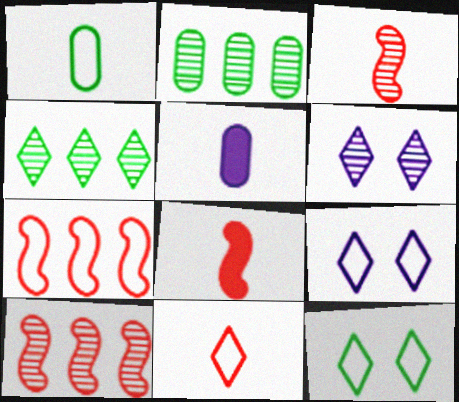[[1, 7, 9], 
[2, 3, 6], 
[2, 8, 9], 
[5, 10, 12]]